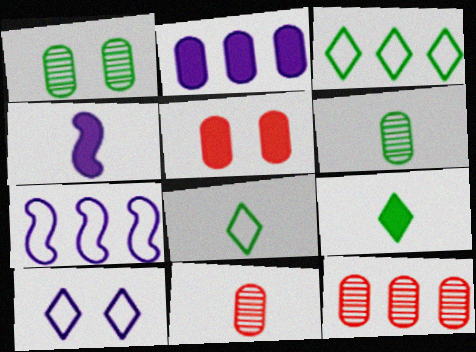[[4, 8, 11]]